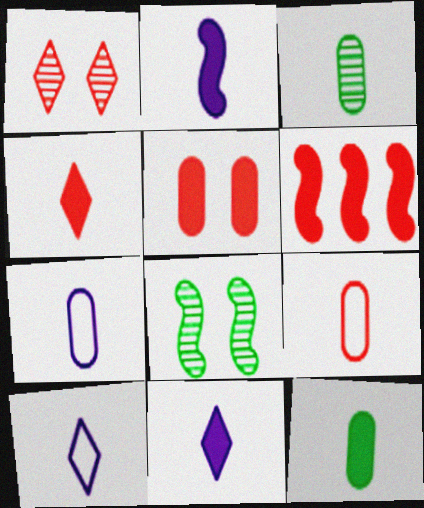[[1, 6, 9], 
[2, 4, 12], 
[4, 5, 6]]